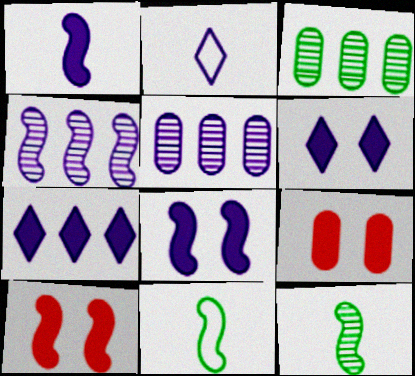[[2, 3, 10], 
[2, 5, 8], 
[4, 10, 11]]